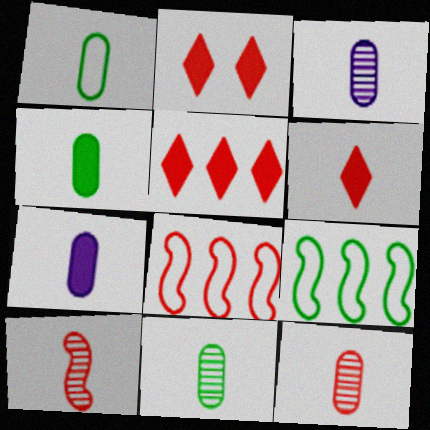[[1, 4, 11], 
[1, 7, 12], 
[2, 3, 9], 
[2, 5, 6], 
[2, 8, 12], 
[3, 11, 12]]